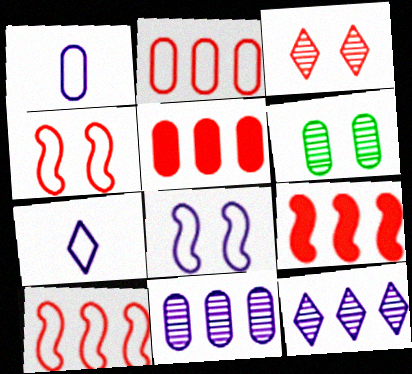[[1, 5, 6], 
[6, 7, 9]]